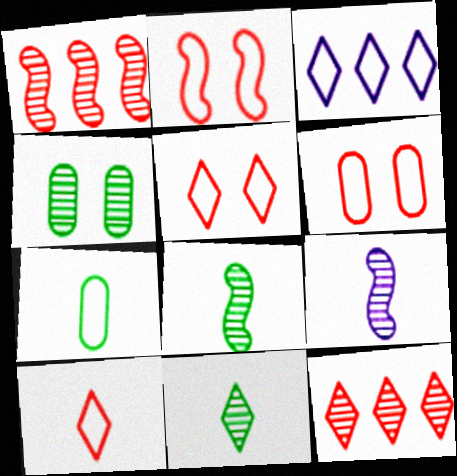[[2, 3, 7], 
[2, 5, 6], 
[4, 9, 12]]